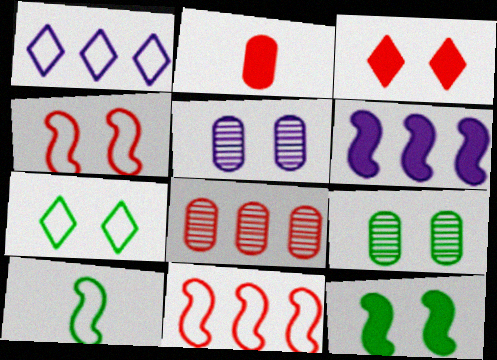[[7, 9, 12]]